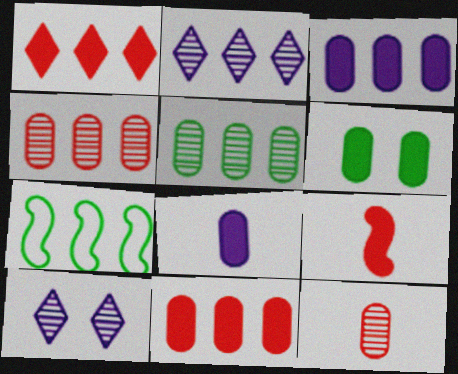[[2, 7, 11], 
[6, 8, 11]]